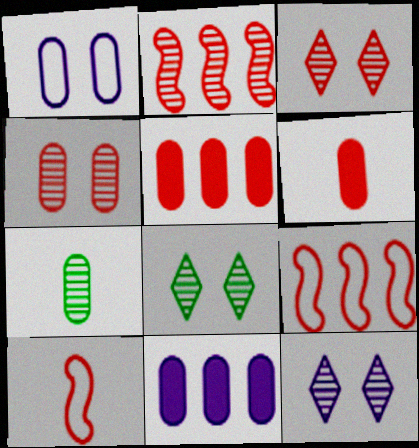[[1, 5, 7], 
[2, 7, 12], 
[3, 5, 10], 
[3, 6, 9], 
[3, 8, 12], 
[8, 10, 11]]